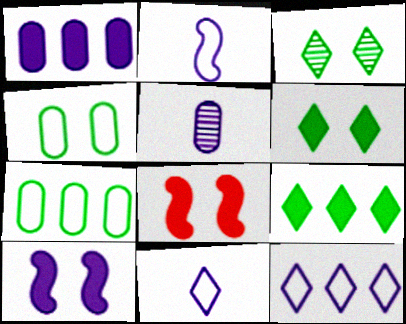[[5, 10, 12]]